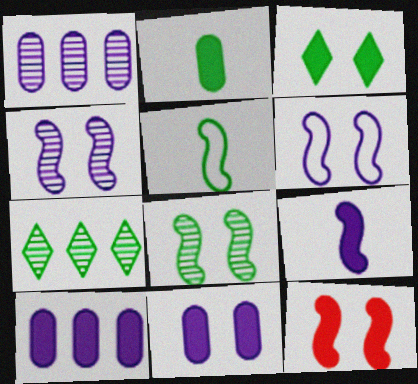[[3, 11, 12], 
[6, 8, 12]]